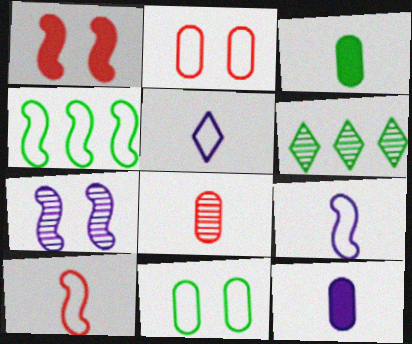[[2, 4, 5], 
[6, 7, 8]]